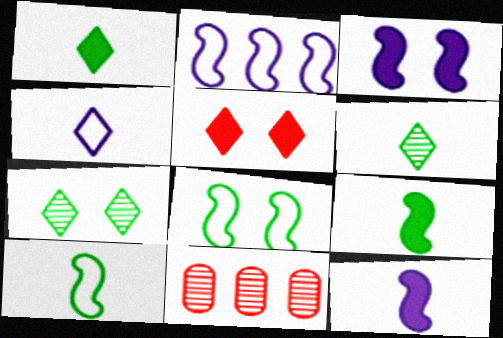[]